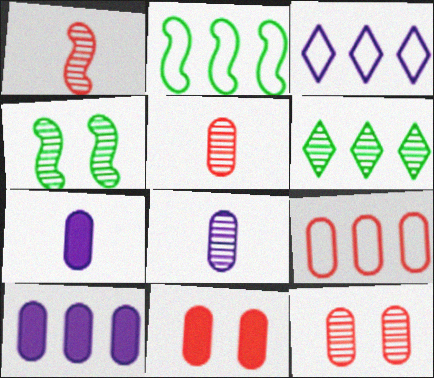[[2, 3, 9], 
[5, 9, 11]]